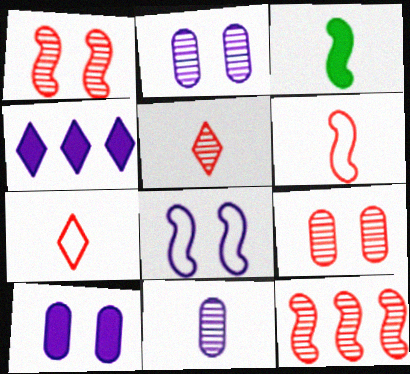[[3, 7, 11], 
[3, 8, 12], 
[4, 8, 11], 
[5, 9, 12]]